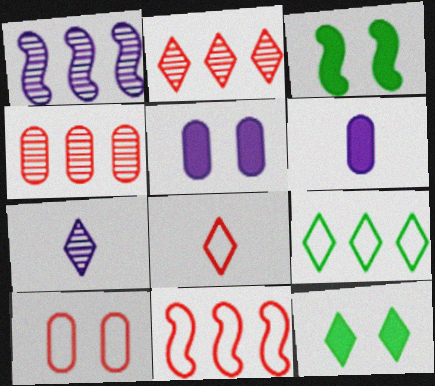[[8, 10, 11]]